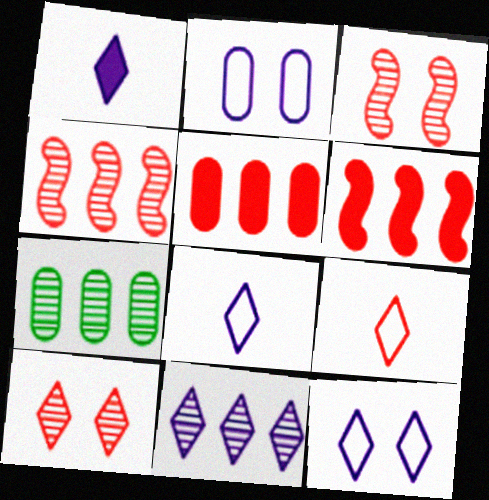[[1, 11, 12], 
[3, 5, 9], 
[4, 7, 11]]